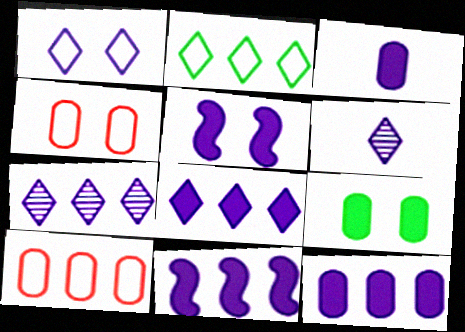[[1, 6, 8], 
[3, 5, 8], 
[8, 11, 12]]